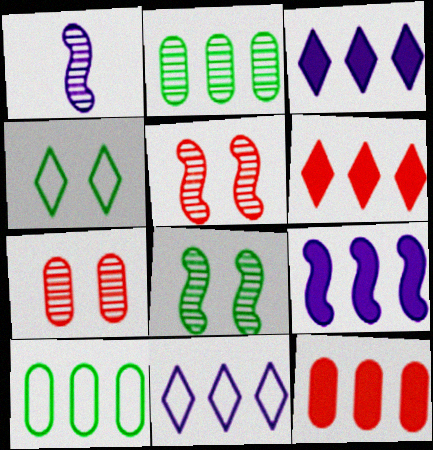[[1, 4, 12]]